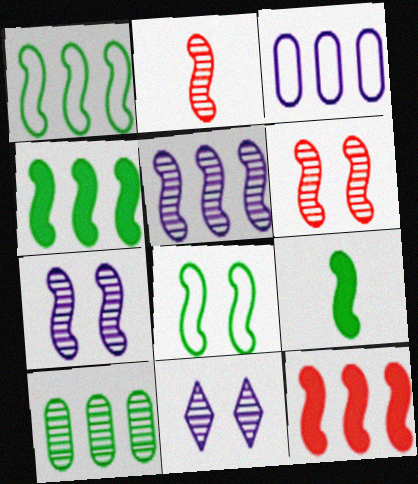[[1, 5, 12], 
[2, 10, 11]]